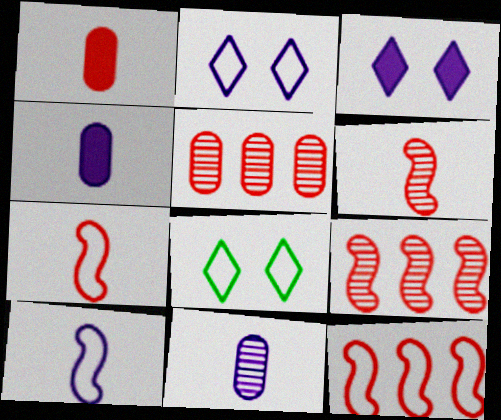[[4, 8, 9]]